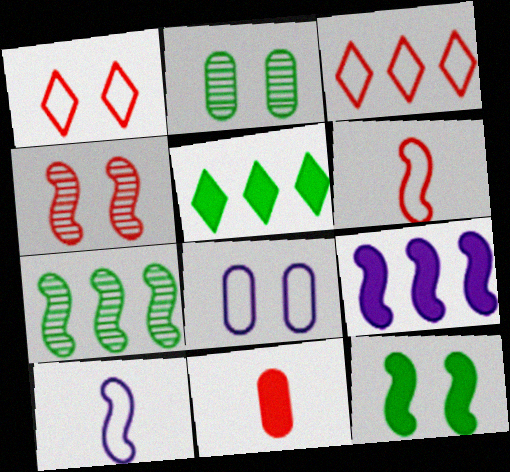[[3, 4, 11]]